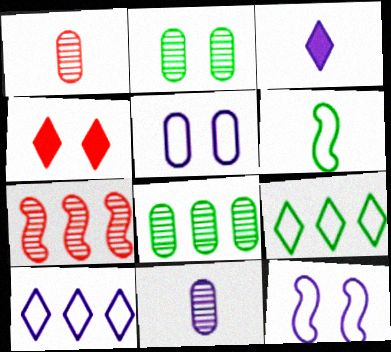[[1, 3, 6], 
[2, 4, 12]]